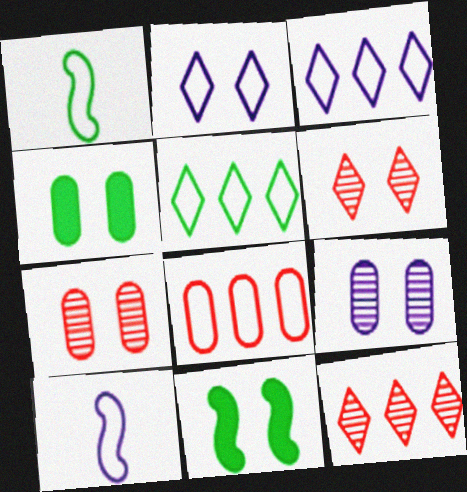[[1, 2, 8], 
[2, 7, 11], 
[4, 10, 12]]